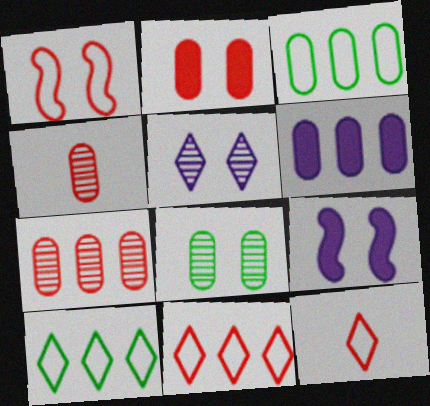[[3, 6, 7], 
[4, 9, 10]]